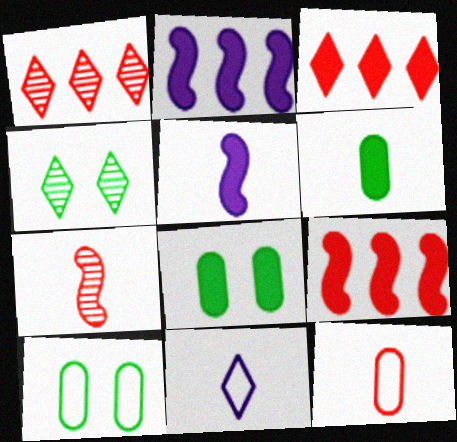[[1, 5, 10], 
[2, 4, 12], 
[3, 4, 11], 
[3, 5, 8], 
[6, 7, 11]]